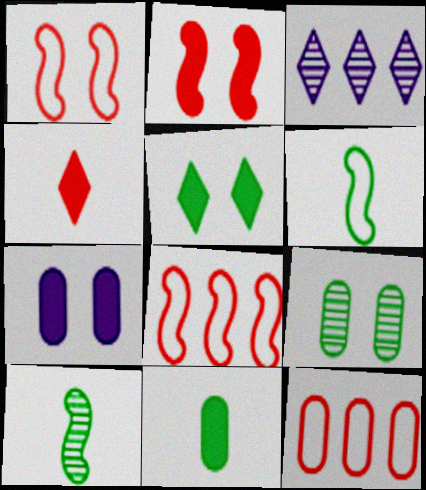[[1, 3, 11], 
[2, 5, 7]]